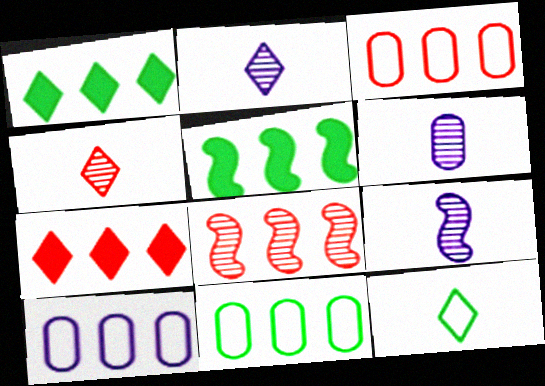[[1, 8, 10], 
[2, 6, 9], 
[3, 7, 8], 
[3, 10, 11]]